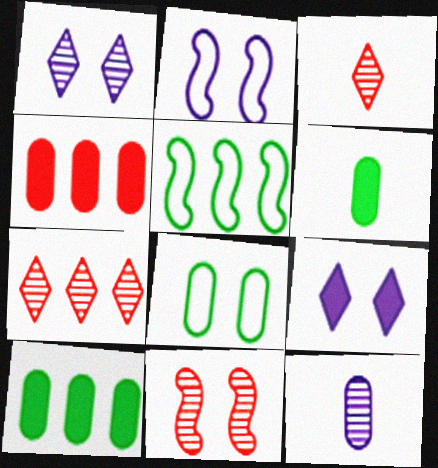[[2, 3, 10], 
[2, 6, 7], 
[4, 8, 12], 
[8, 9, 11]]